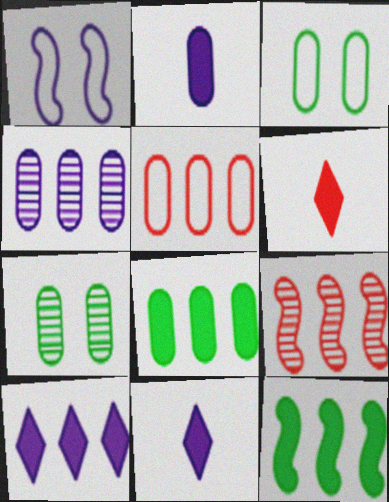[[1, 4, 11], 
[2, 5, 7], 
[3, 9, 11], 
[4, 5, 8]]